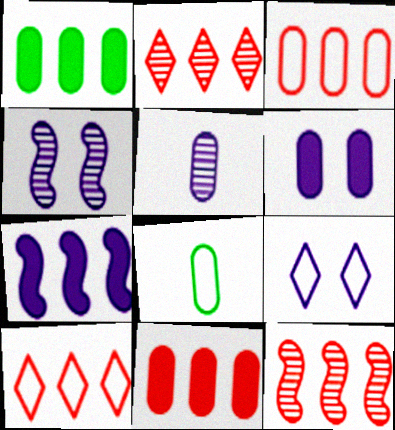[[4, 6, 9], 
[5, 7, 9], 
[10, 11, 12]]